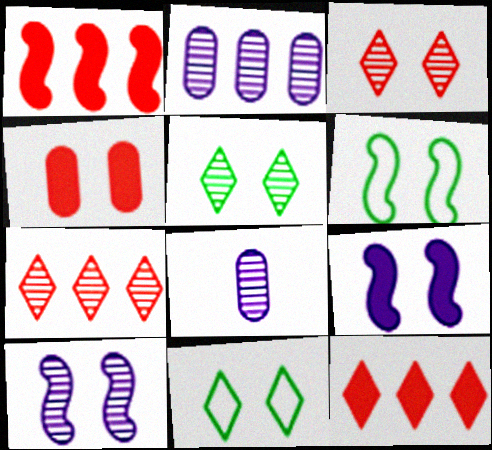[[1, 8, 11], 
[4, 10, 11], 
[6, 8, 12]]